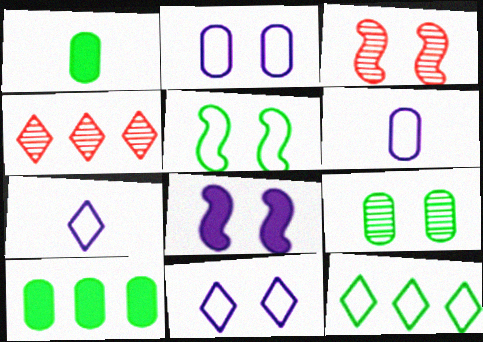[[3, 5, 8], 
[3, 7, 10]]